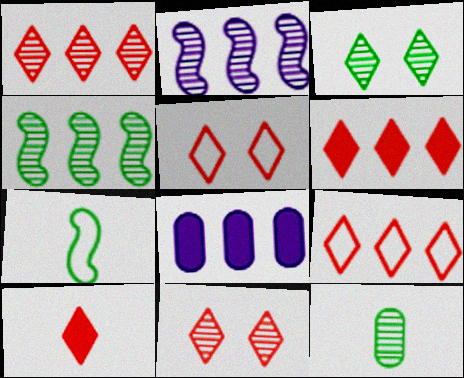[[1, 5, 10], 
[1, 6, 9], 
[2, 11, 12], 
[3, 4, 12], 
[4, 8, 9], 
[7, 8, 11], 
[9, 10, 11]]